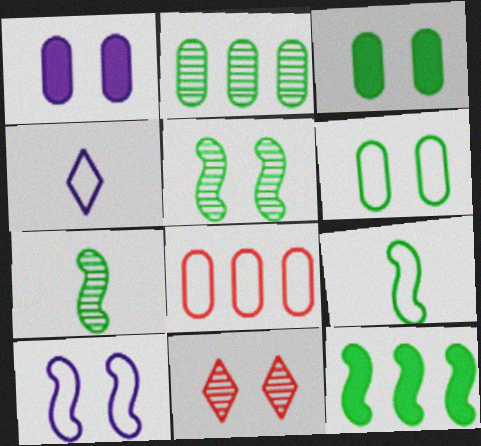[[3, 10, 11], 
[5, 9, 12]]